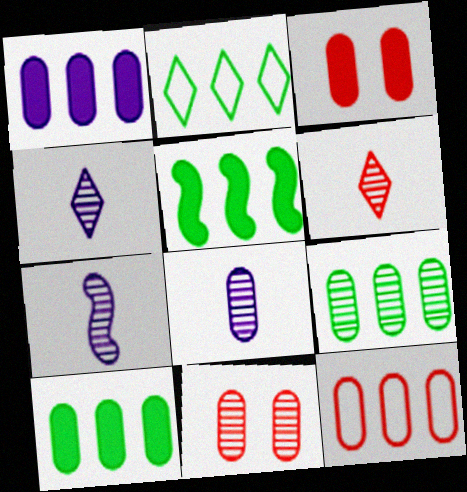[[1, 9, 12], 
[2, 3, 7], 
[2, 5, 9], 
[4, 7, 8], 
[8, 9, 11]]